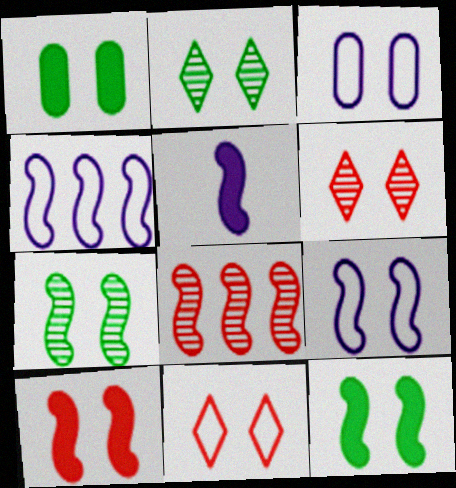[[1, 6, 9], 
[2, 3, 10], 
[3, 6, 12], 
[7, 9, 10]]